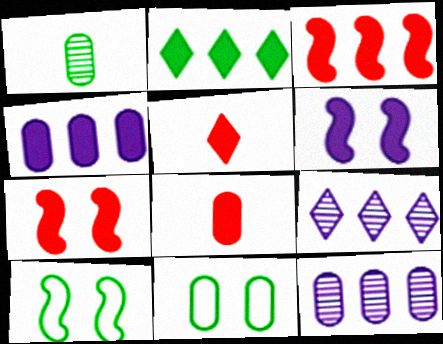[[1, 2, 10], 
[2, 3, 4], 
[2, 6, 8], 
[5, 10, 12], 
[8, 9, 10], 
[8, 11, 12]]